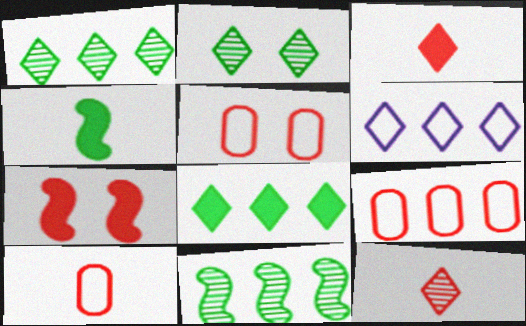[[2, 3, 6], 
[5, 9, 10], 
[7, 9, 12]]